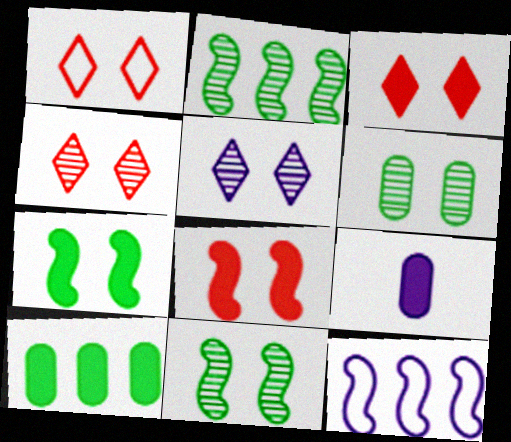[[1, 2, 9], 
[1, 3, 4], 
[5, 9, 12]]